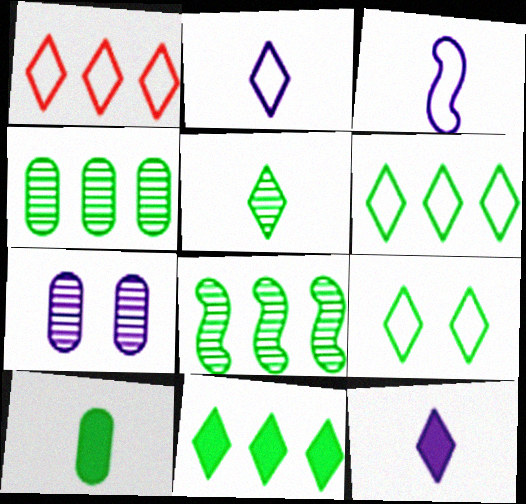[[1, 2, 9], 
[5, 9, 11], 
[8, 9, 10]]